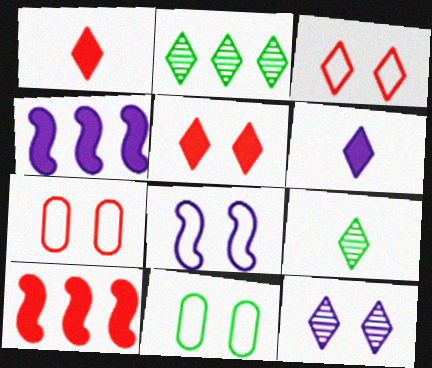[[2, 3, 6], 
[3, 8, 11], 
[4, 7, 9]]